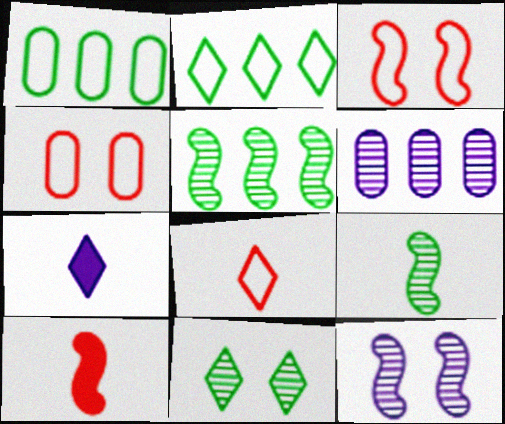[[4, 5, 7]]